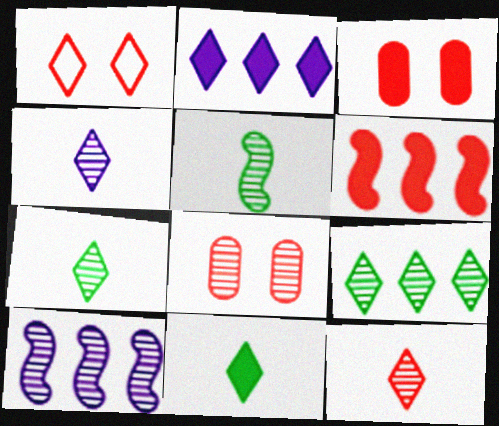[[1, 2, 7], 
[4, 7, 12], 
[7, 8, 10]]